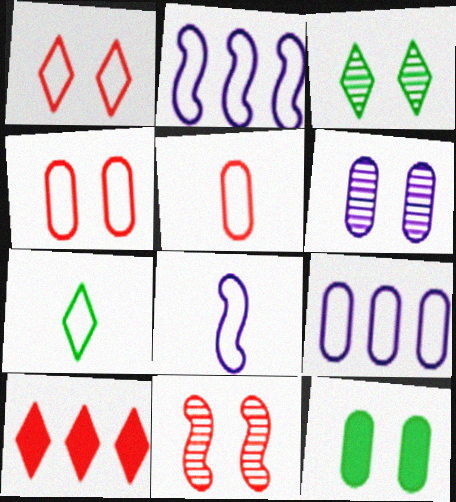[[2, 4, 7], 
[3, 6, 11], 
[4, 6, 12], 
[5, 7, 8], 
[5, 10, 11]]